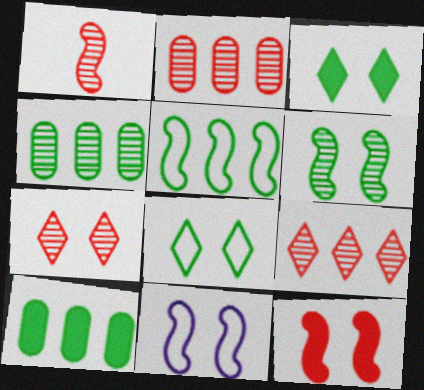[[1, 2, 7], 
[6, 11, 12]]